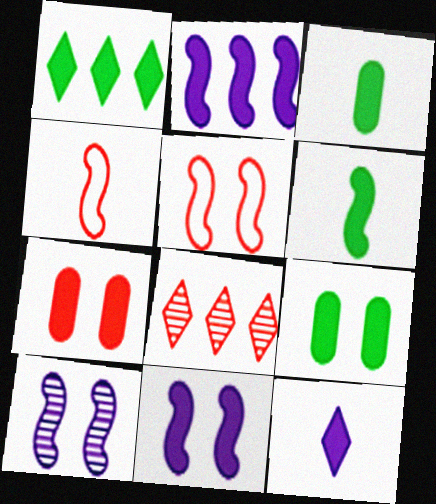[[1, 6, 9], 
[4, 7, 8]]